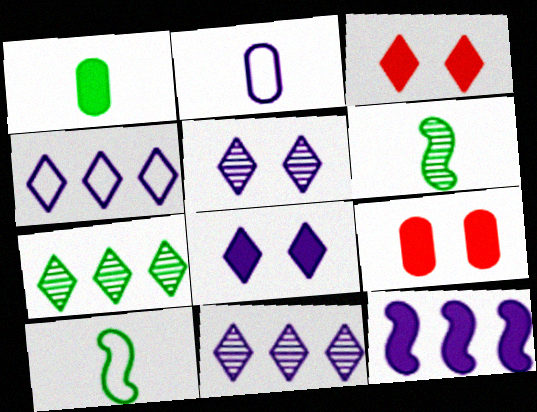[[1, 3, 12], 
[2, 5, 12], 
[4, 6, 9], 
[9, 10, 11]]